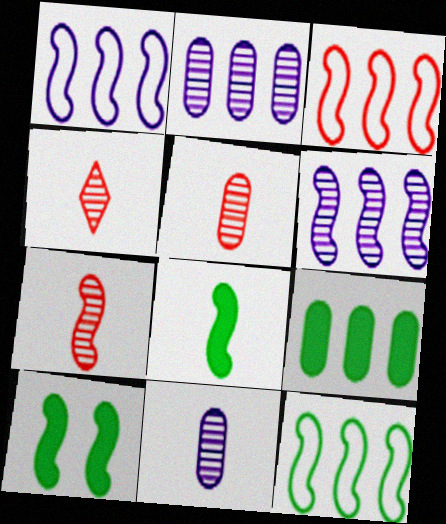[[1, 3, 12], 
[1, 7, 10], 
[4, 5, 7]]